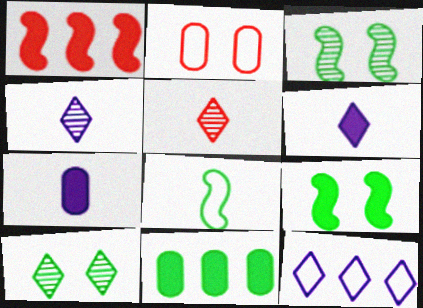[[1, 2, 5], 
[2, 8, 12], 
[5, 7, 8], 
[8, 10, 11]]